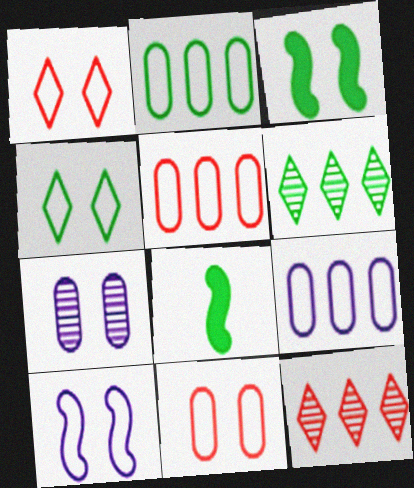[[1, 3, 7], 
[2, 5, 9], 
[4, 10, 11]]